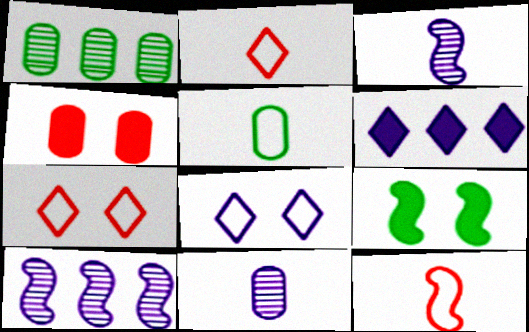[[9, 10, 12]]